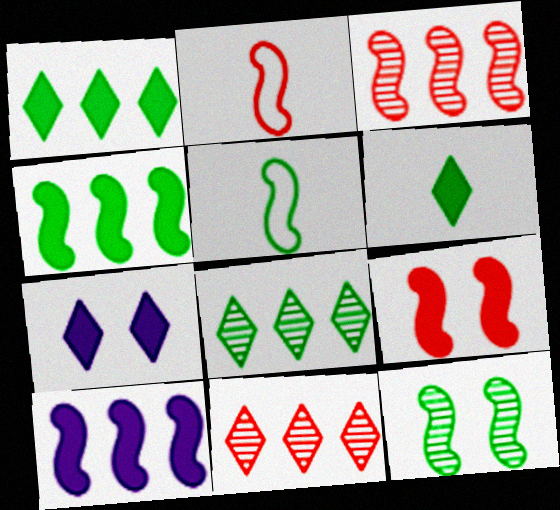[[2, 3, 9], 
[2, 10, 12], 
[4, 5, 12]]